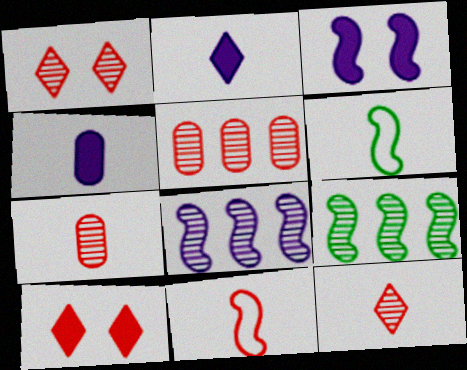[[2, 6, 7], 
[3, 9, 11], 
[4, 6, 12], 
[5, 10, 11]]